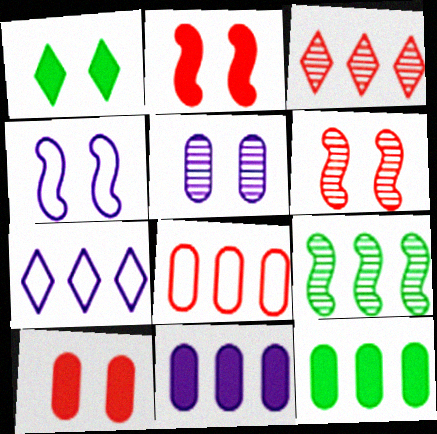[]